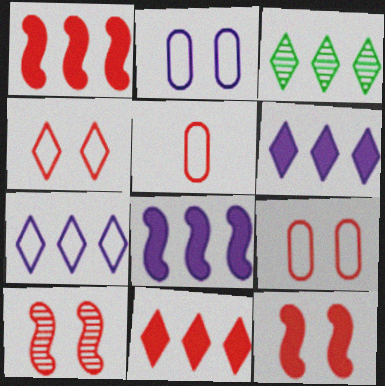[[3, 7, 11], 
[5, 10, 11]]